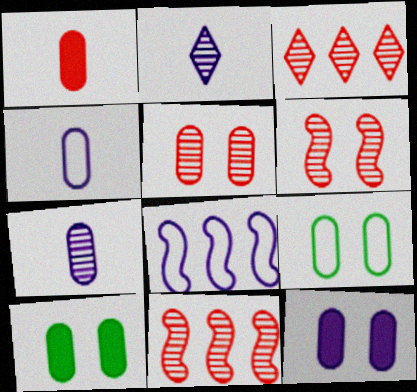[[2, 8, 12], 
[5, 9, 12]]